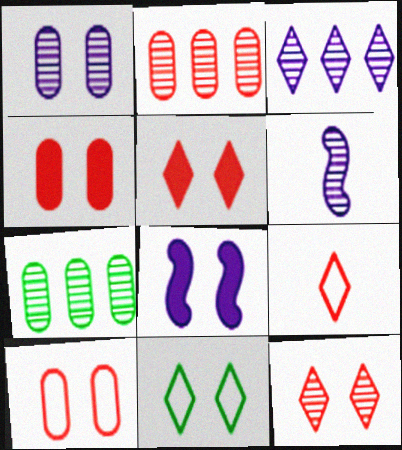[[1, 3, 6], 
[6, 7, 12], 
[7, 8, 9]]